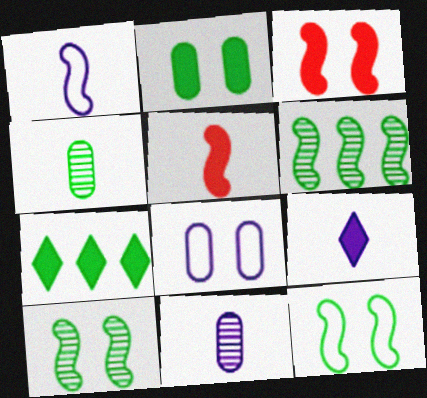[[1, 3, 6], 
[1, 9, 11], 
[4, 7, 12]]